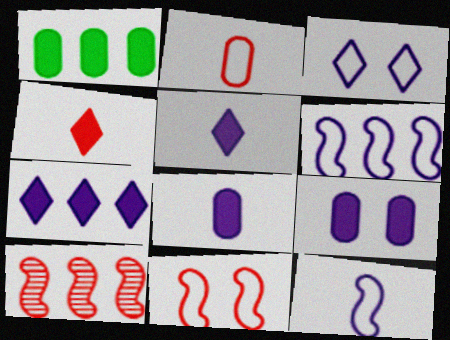[]